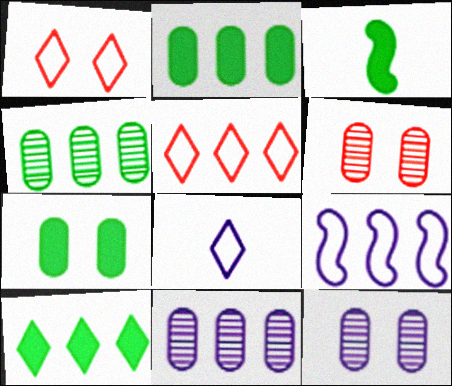[[1, 3, 11], 
[3, 5, 12], 
[3, 7, 10]]